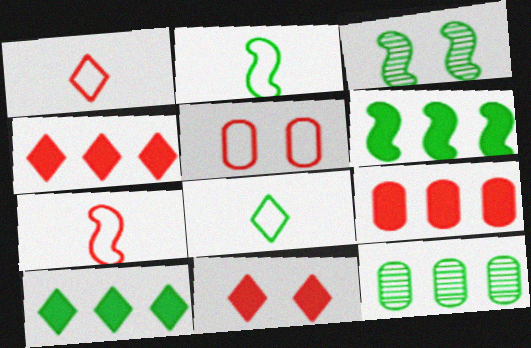[[2, 3, 6]]